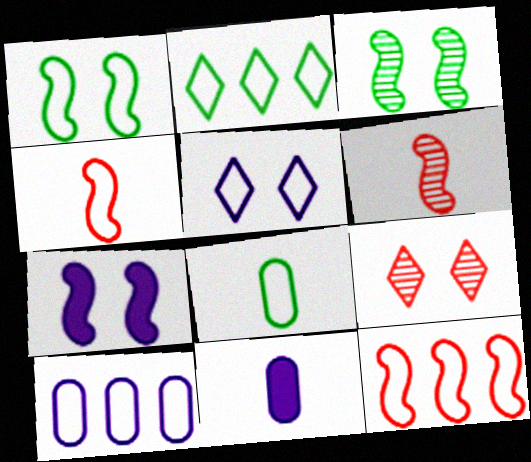[[1, 2, 8], 
[2, 10, 12], 
[5, 8, 12]]